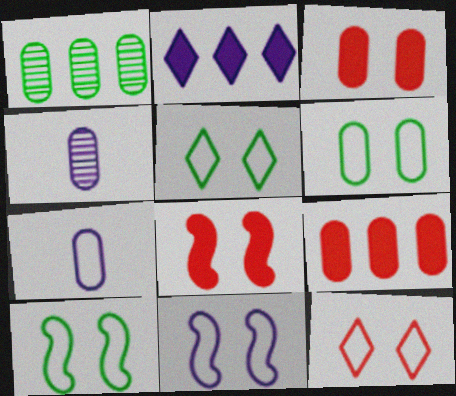[[1, 3, 7], 
[2, 4, 11], 
[4, 6, 9], 
[5, 6, 10], 
[6, 11, 12]]